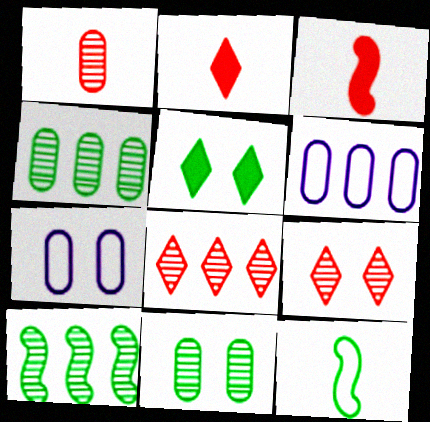[[2, 7, 10], 
[4, 5, 12]]